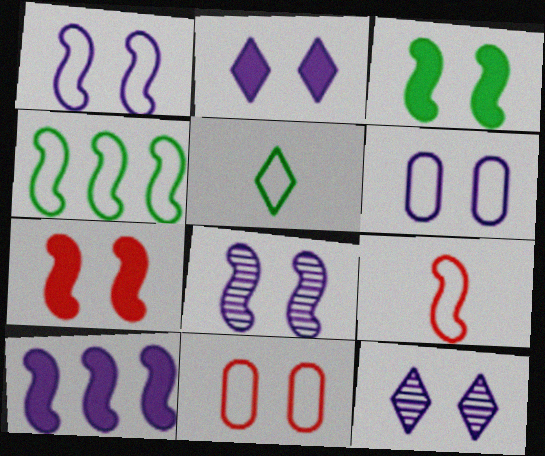[[1, 4, 9], 
[2, 6, 8], 
[3, 11, 12]]